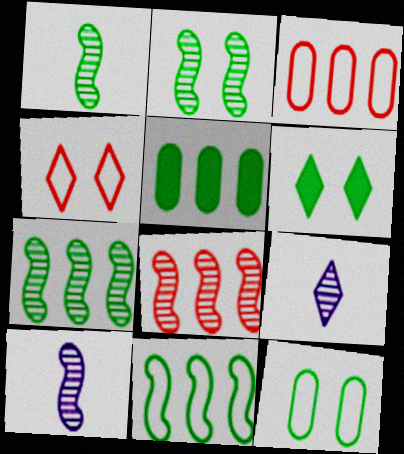[[1, 2, 7], 
[2, 6, 12], 
[2, 8, 10], 
[3, 6, 10], 
[4, 5, 10]]